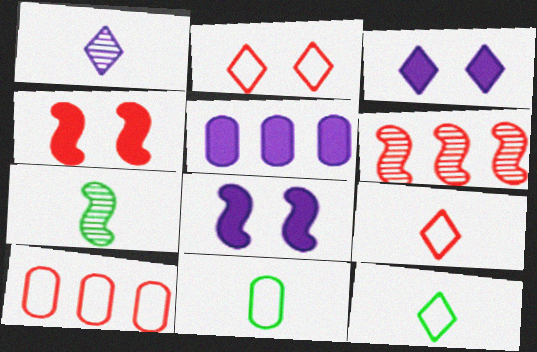[[2, 5, 7], 
[3, 6, 11], 
[3, 7, 10]]